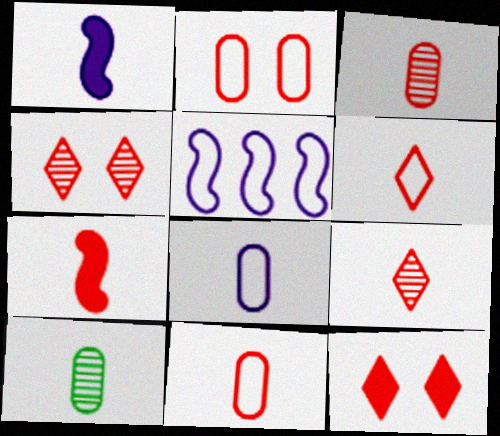[[1, 6, 10], 
[3, 6, 7], 
[5, 10, 12], 
[7, 9, 11]]